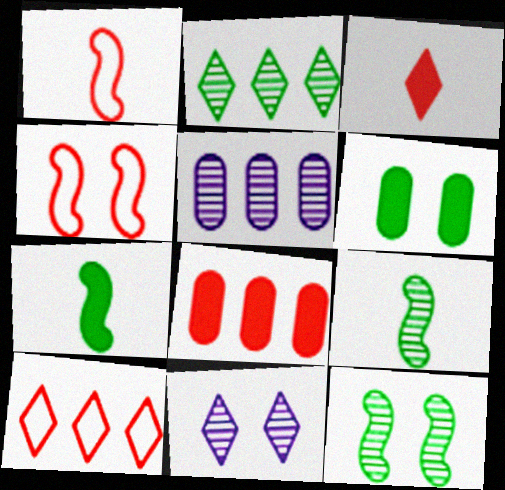[[4, 6, 11]]